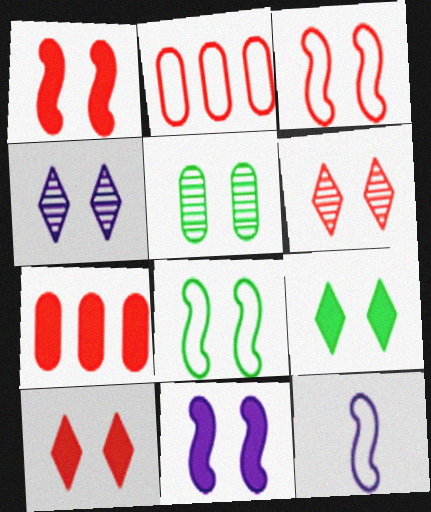[[5, 8, 9]]